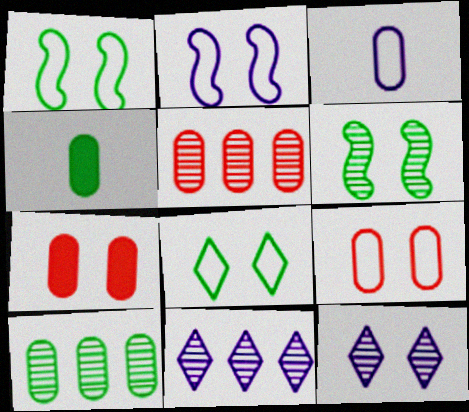[[1, 7, 12], 
[2, 8, 9], 
[3, 7, 10]]